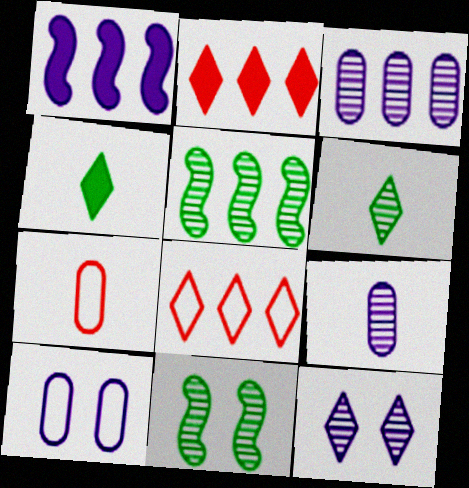[[4, 8, 12]]